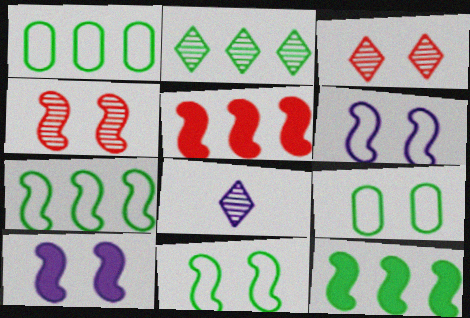[[1, 2, 12], 
[2, 3, 8], 
[3, 9, 10], 
[4, 10, 11], 
[5, 8, 9]]